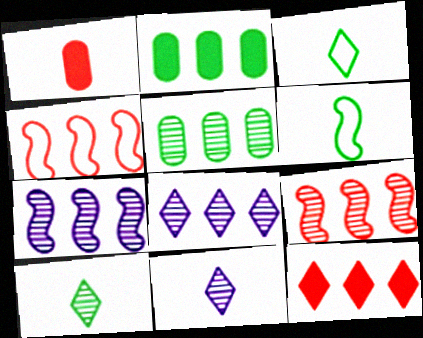[[1, 6, 11], 
[2, 4, 8], 
[5, 8, 9]]